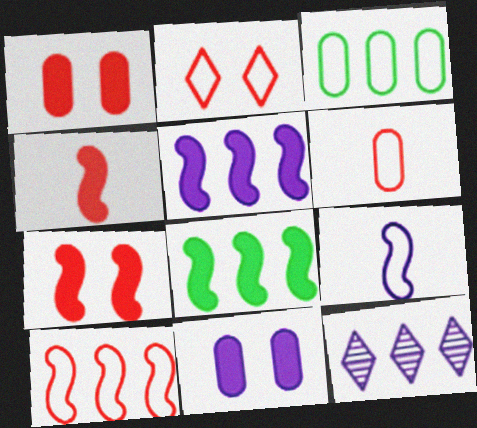[[2, 3, 9], 
[2, 6, 10], 
[9, 11, 12]]